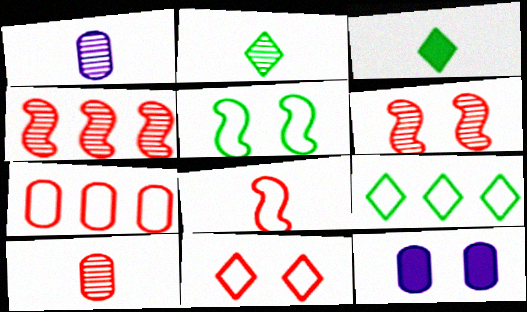[[1, 3, 8], 
[7, 8, 11]]